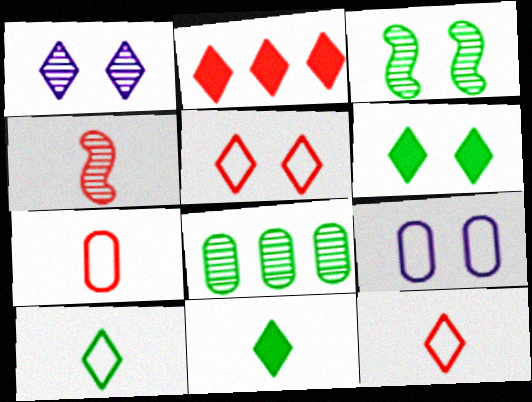[[1, 2, 10], 
[1, 4, 8], 
[1, 5, 6]]